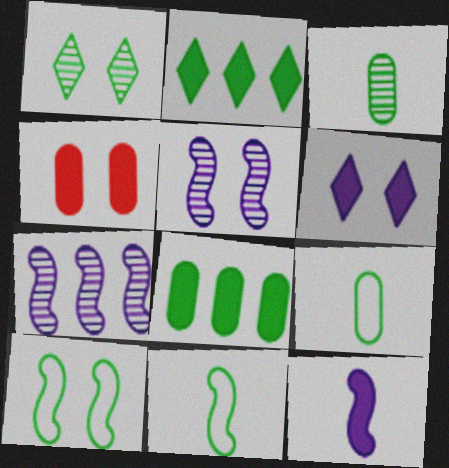[[1, 8, 11], 
[2, 3, 10], 
[2, 4, 12]]